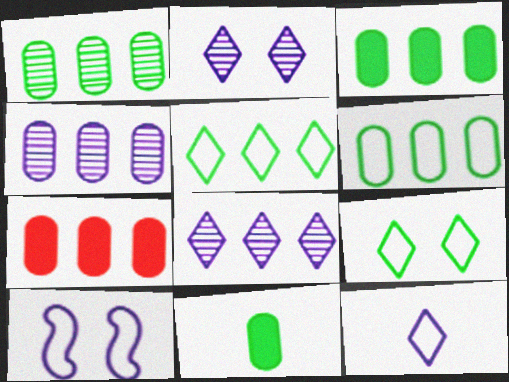[[1, 3, 6], 
[4, 6, 7]]